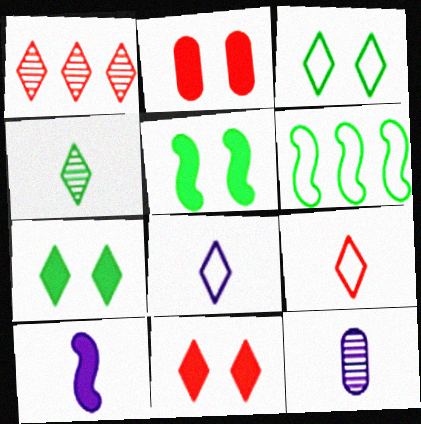[[1, 7, 8], 
[1, 9, 11], 
[6, 11, 12], 
[8, 10, 12]]